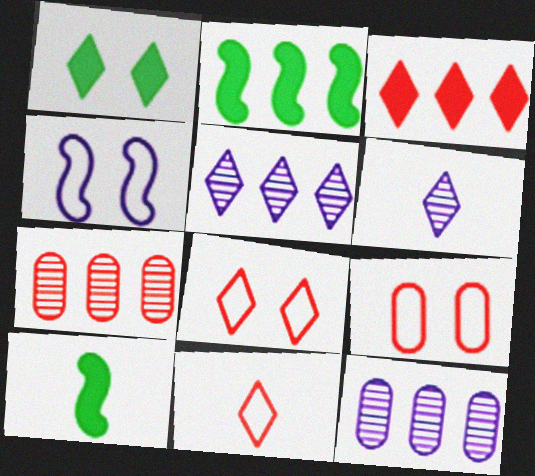[[1, 5, 11], 
[2, 6, 9], 
[5, 9, 10], 
[8, 10, 12]]